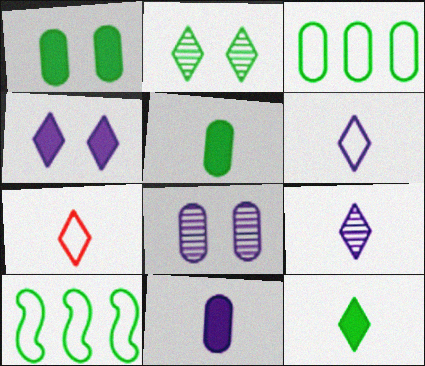[[2, 5, 10], 
[7, 9, 12]]